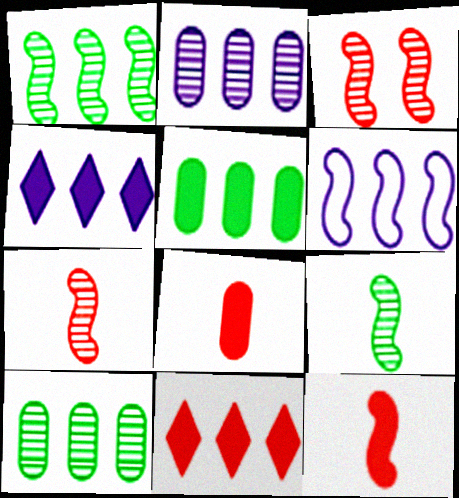[[2, 4, 6], 
[6, 10, 11]]